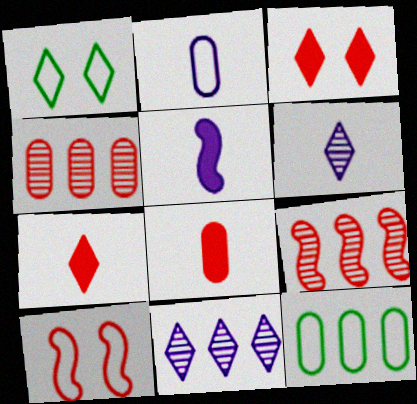[[1, 4, 5], 
[1, 7, 11], 
[2, 5, 6], 
[4, 7, 10]]